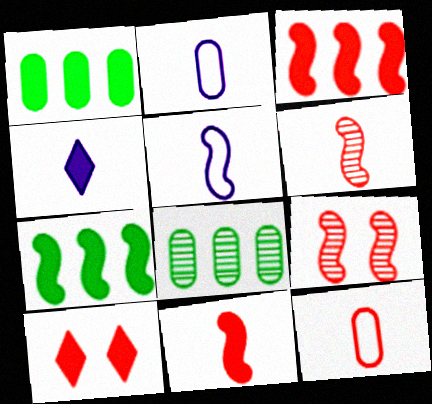[[5, 7, 9], 
[5, 8, 10]]